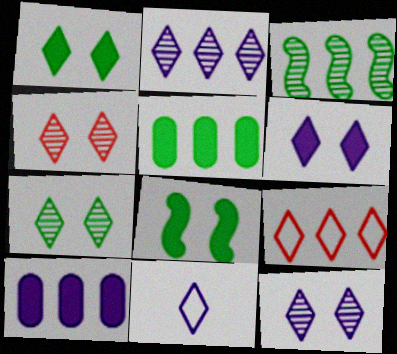[[2, 6, 11], 
[3, 9, 10], 
[4, 7, 12]]